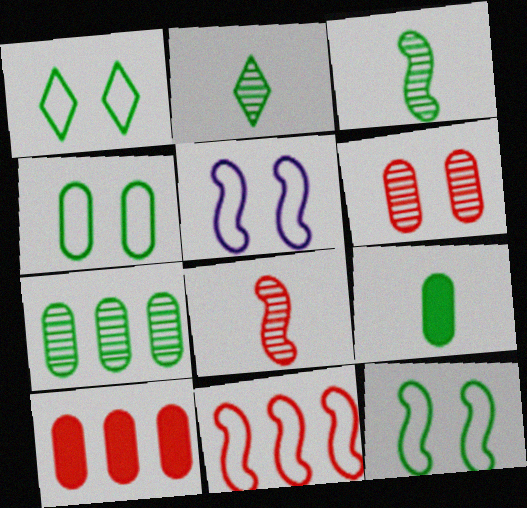[[1, 4, 12], 
[2, 5, 10], 
[4, 7, 9]]